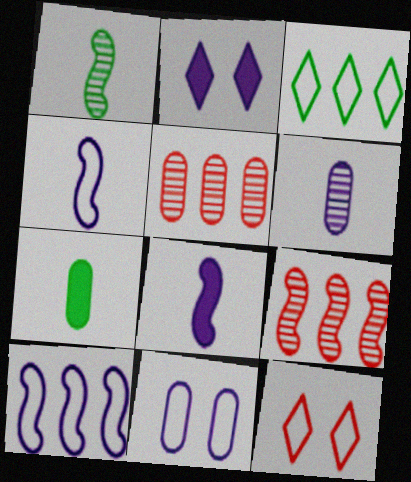[[2, 6, 10], 
[5, 7, 11]]